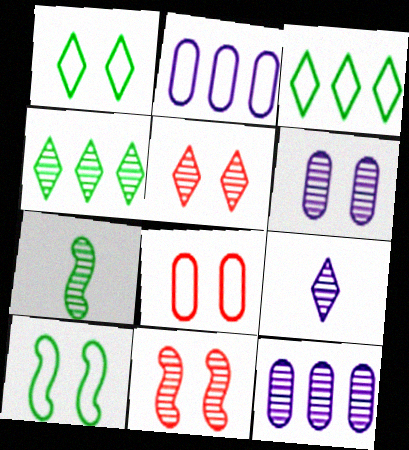[[4, 5, 9], 
[5, 7, 12]]